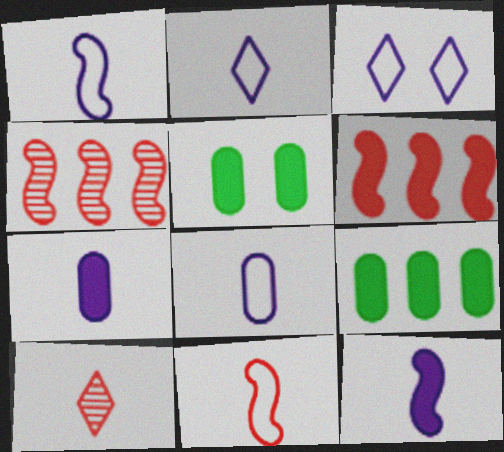[[1, 2, 8], 
[2, 4, 5]]